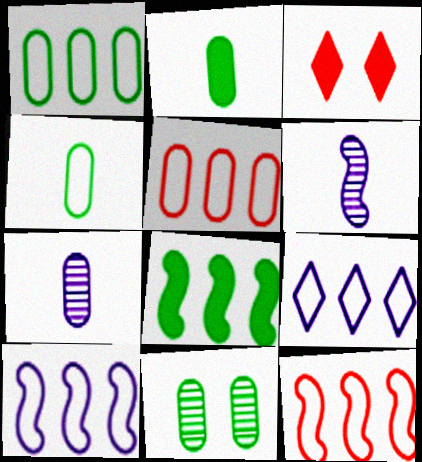[[1, 2, 11], 
[1, 3, 6], 
[1, 9, 12]]